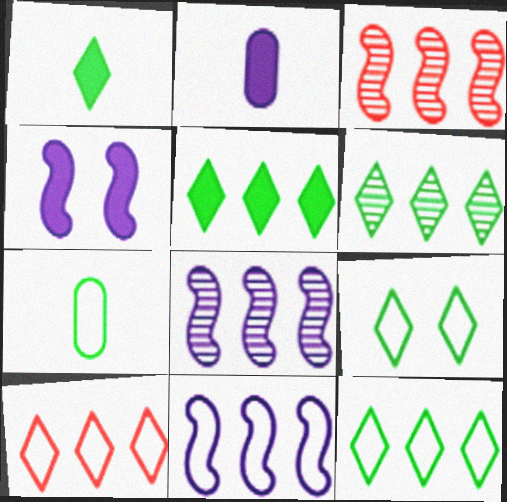[[1, 6, 9], 
[2, 3, 9], 
[5, 6, 12]]